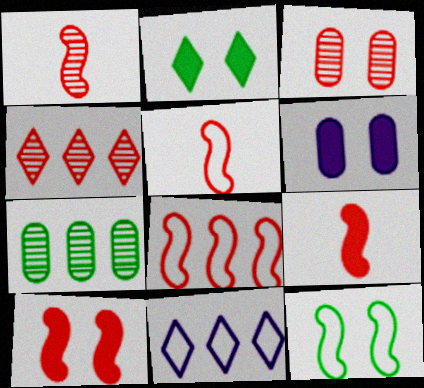[[1, 3, 4], 
[1, 5, 9], 
[1, 8, 10], 
[2, 6, 10]]